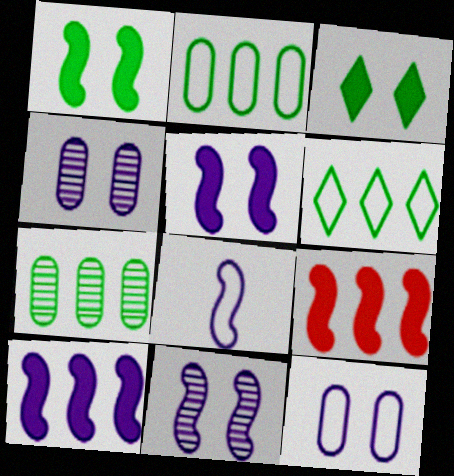[[8, 10, 11]]